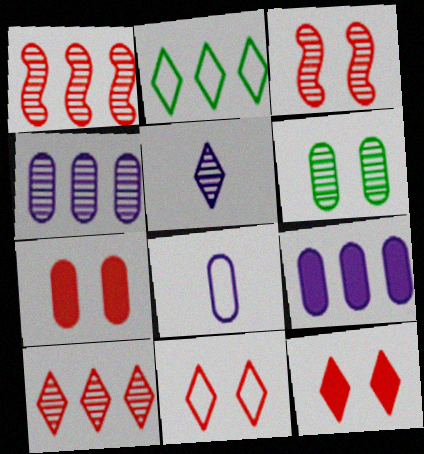[[1, 2, 9], 
[1, 5, 6], 
[2, 5, 12], 
[3, 7, 11]]